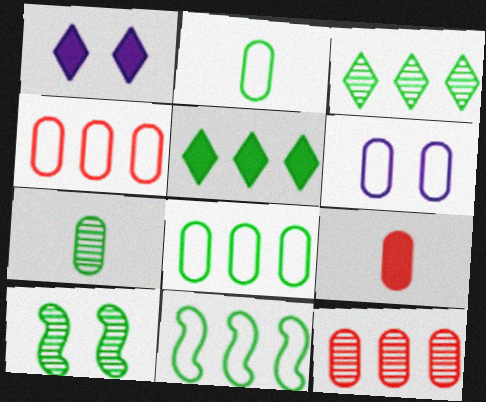[[2, 4, 6], 
[2, 5, 10], 
[3, 7, 10]]